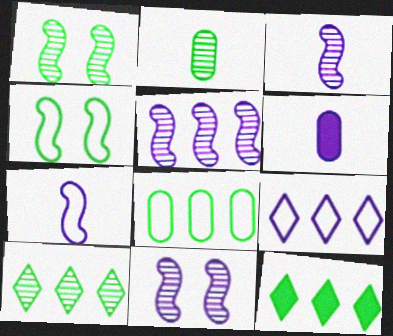[[1, 2, 10], 
[2, 4, 12], 
[3, 5, 11], 
[6, 9, 11]]